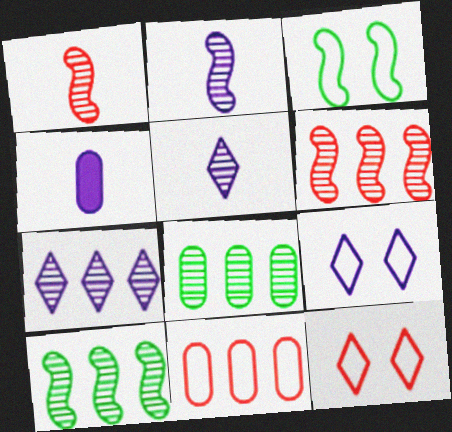[[4, 10, 12], 
[6, 7, 8]]